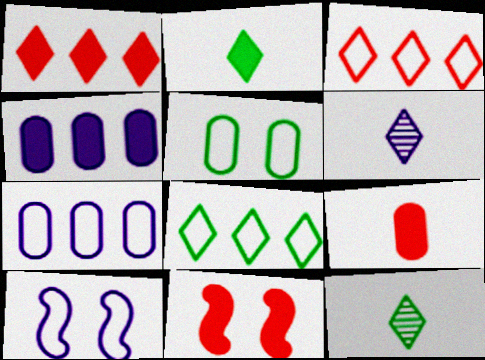[[1, 9, 11], 
[2, 4, 11], 
[4, 6, 10], 
[7, 11, 12]]